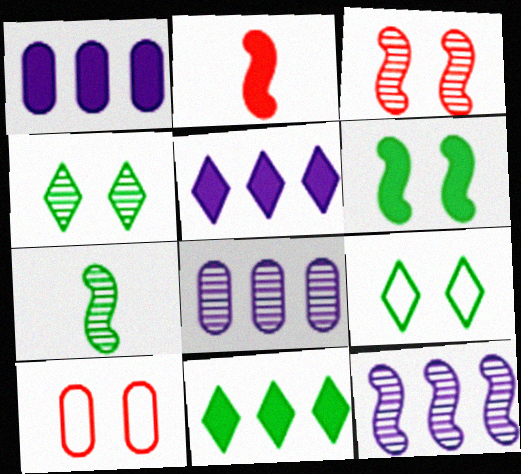[[2, 8, 9], 
[3, 7, 12], 
[5, 7, 10]]